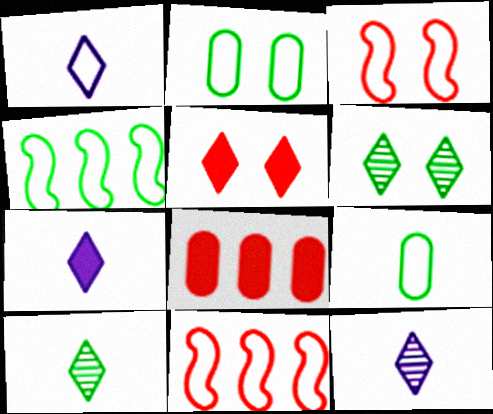[[1, 2, 11], 
[1, 7, 12]]